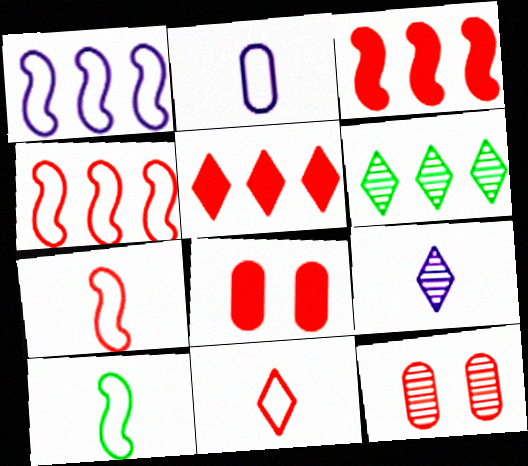[[2, 10, 11], 
[3, 11, 12], 
[5, 7, 12]]